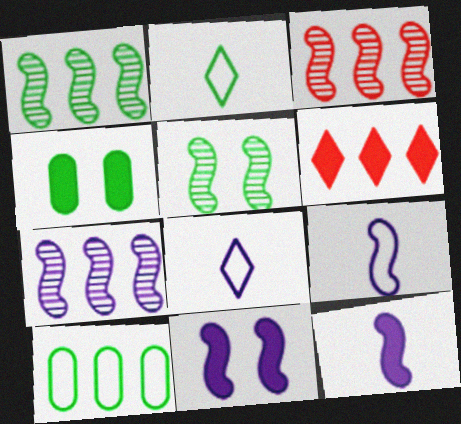[[1, 2, 4], 
[1, 3, 7], 
[3, 4, 8], 
[4, 6, 12], 
[6, 7, 10], 
[7, 9, 11]]